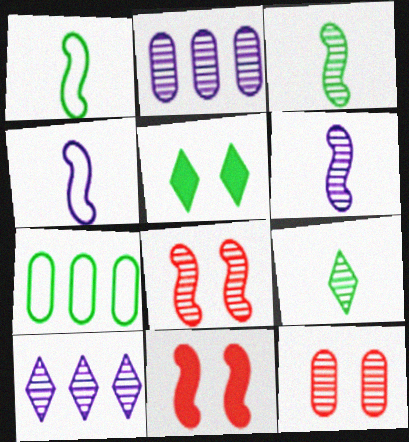[[2, 8, 9], 
[3, 5, 7], 
[3, 10, 12]]